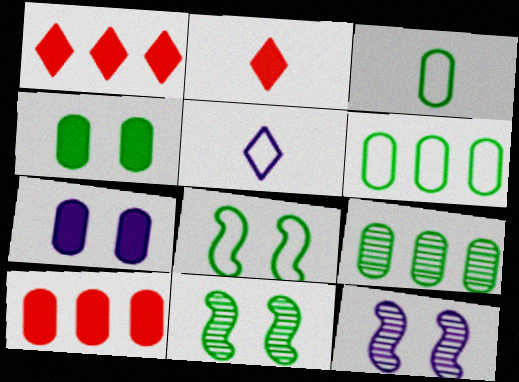[[1, 3, 12], 
[2, 6, 12], 
[3, 4, 9], 
[5, 10, 11]]